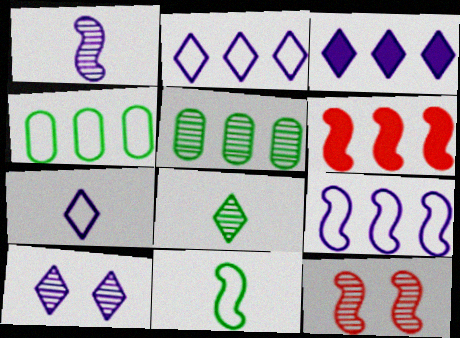[[2, 5, 6], 
[3, 7, 10]]